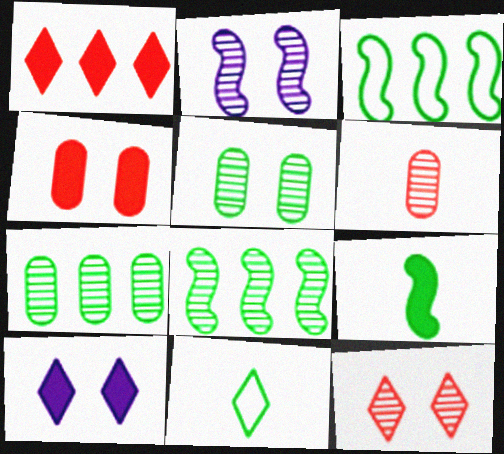[[2, 5, 12], 
[3, 6, 10]]